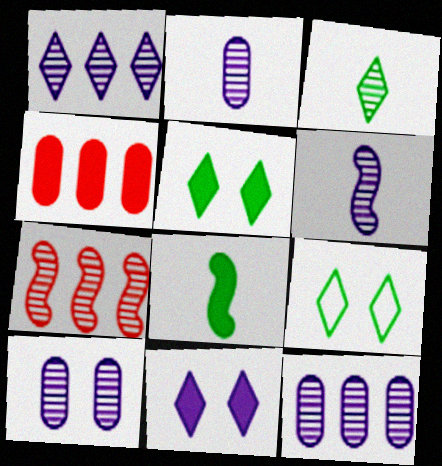[[1, 6, 10], 
[2, 10, 12], 
[3, 7, 10], 
[4, 6, 9], 
[4, 8, 11]]